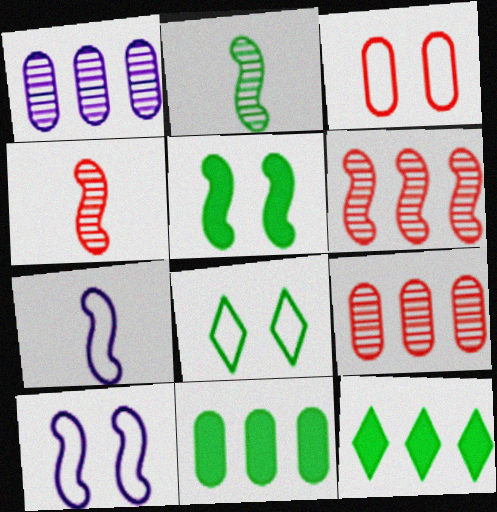[[2, 8, 11], 
[3, 8, 10], 
[5, 6, 7]]